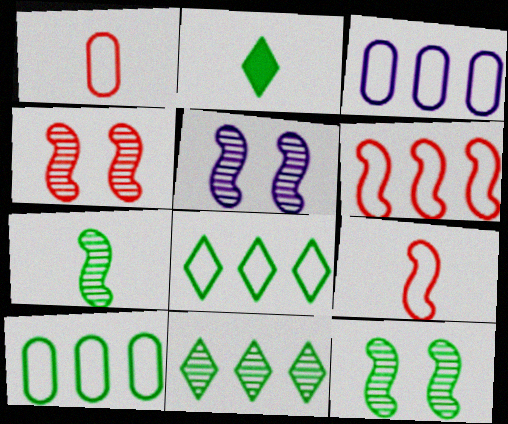[[2, 3, 4], 
[2, 10, 12], 
[3, 6, 8], 
[4, 5, 12]]